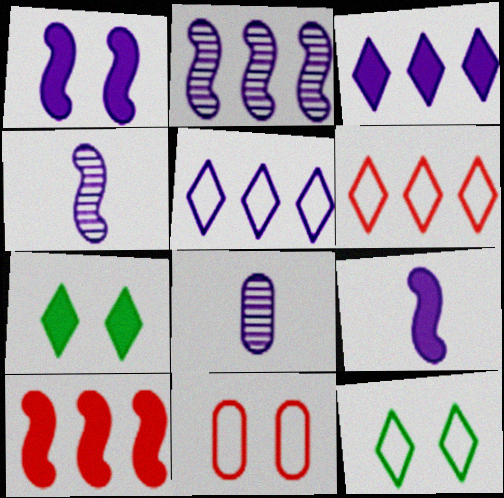[[1, 5, 8], 
[8, 10, 12]]